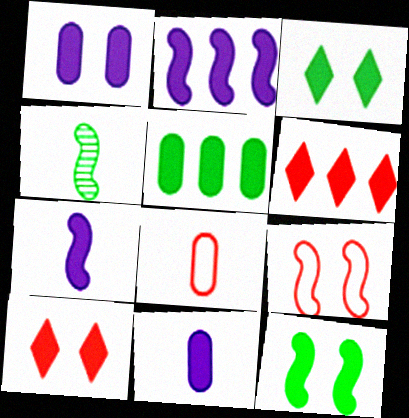[[1, 10, 12], 
[2, 4, 9], 
[2, 5, 6], 
[5, 7, 10], 
[6, 11, 12]]